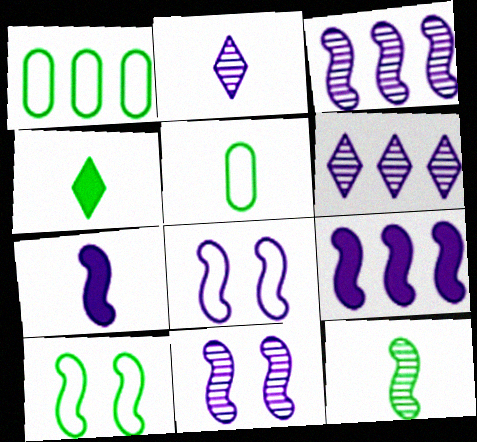[[3, 7, 8], 
[4, 5, 12]]